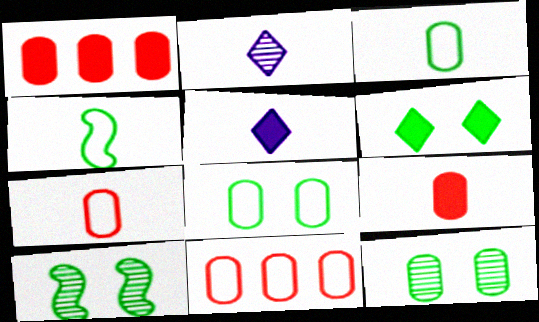[[2, 4, 9], 
[5, 10, 11], 
[6, 8, 10]]